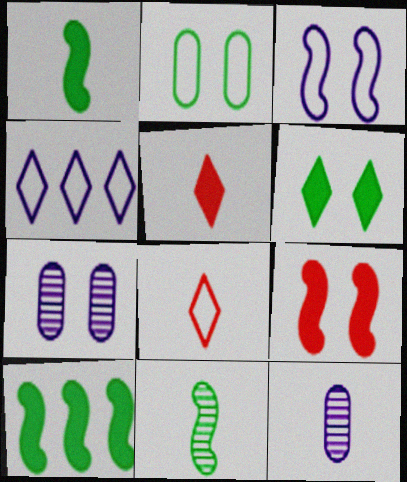[[1, 8, 12], 
[7, 8, 10]]